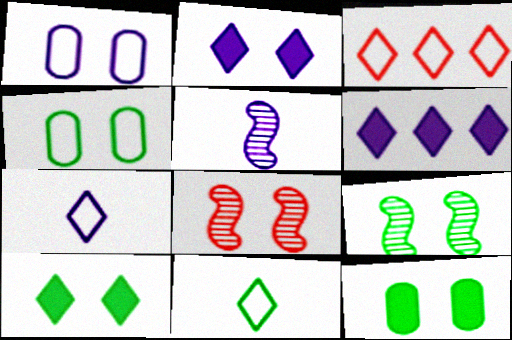[[1, 5, 6], 
[1, 8, 10], 
[2, 4, 8], 
[3, 5, 12], 
[4, 9, 10]]